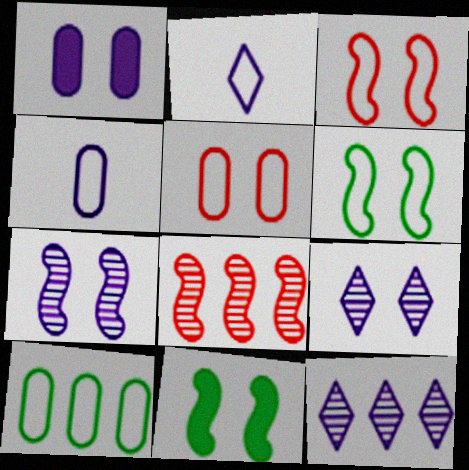[[2, 3, 10], 
[3, 7, 11], 
[4, 5, 10], 
[5, 9, 11]]